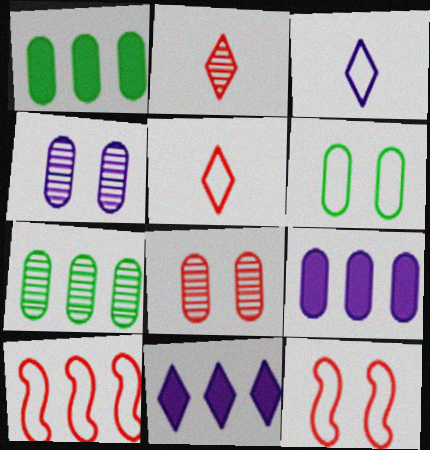[[3, 6, 10], 
[7, 10, 11]]